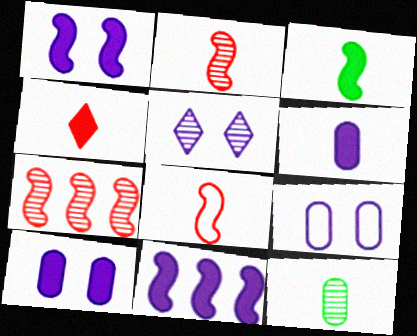[[1, 5, 9], 
[3, 4, 6], 
[5, 7, 12]]